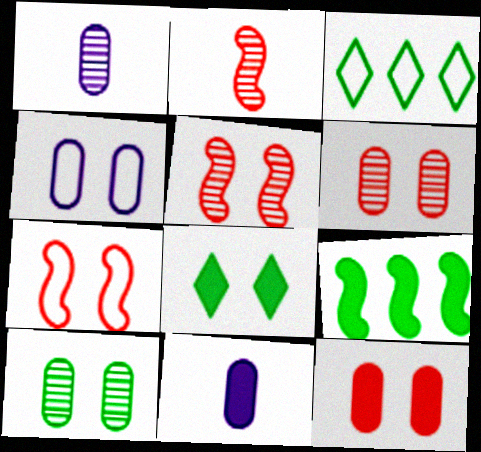[[3, 5, 11], 
[4, 5, 8], 
[4, 10, 12]]